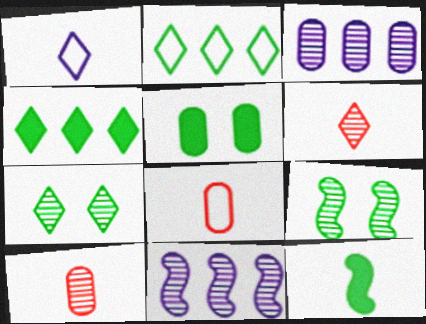[[1, 10, 12], 
[3, 5, 8], 
[3, 6, 9], 
[4, 5, 12], 
[7, 10, 11]]